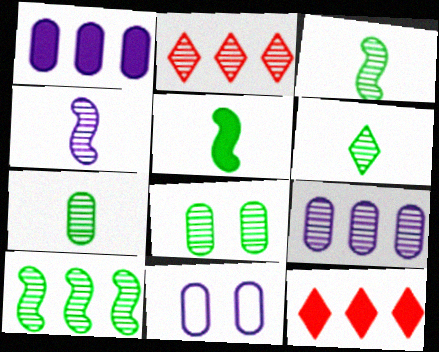[[2, 4, 8], 
[2, 5, 11], 
[2, 9, 10], 
[3, 6, 7], 
[3, 11, 12], 
[6, 8, 10]]